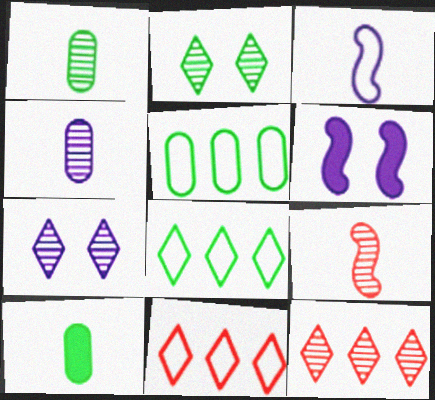[[1, 6, 11]]